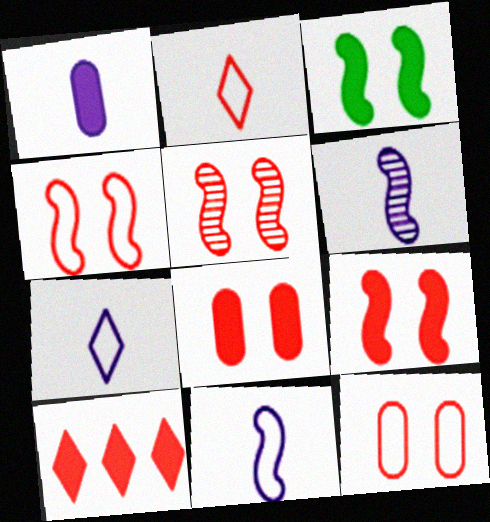[[1, 3, 10], 
[1, 6, 7], 
[4, 5, 9]]